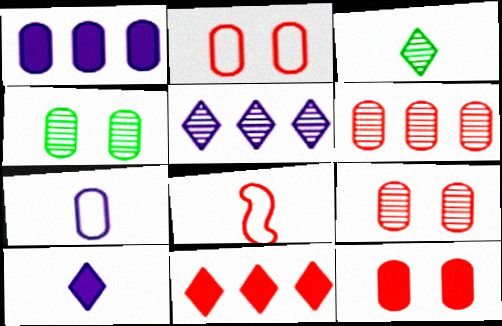[[2, 9, 12], 
[8, 9, 11]]